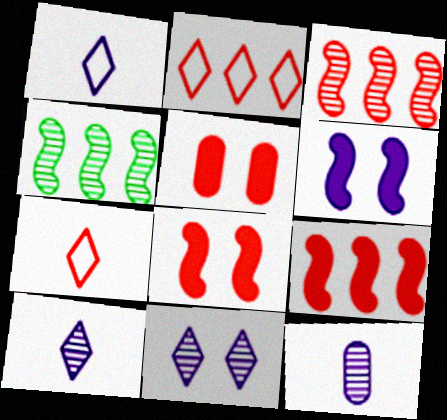[[1, 4, 5], 
[3, 5, 7]]